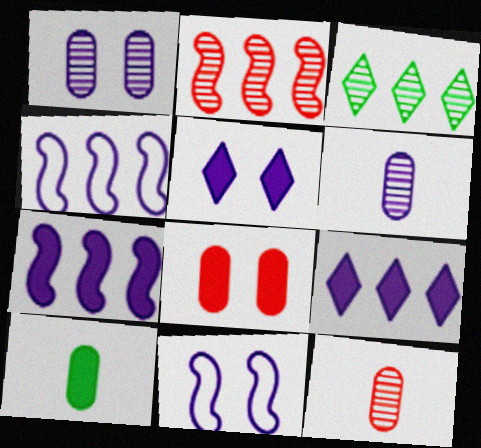[[1, 5, 11], 
[4, 5, 6], 
[6, 9, 11]]